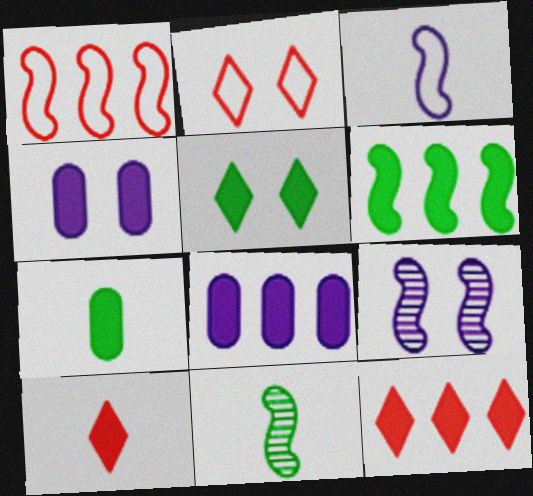[[2, 8, 11], 
[4, 6, 10], 
[5, 6, 7], 
[6, 8, 12]]